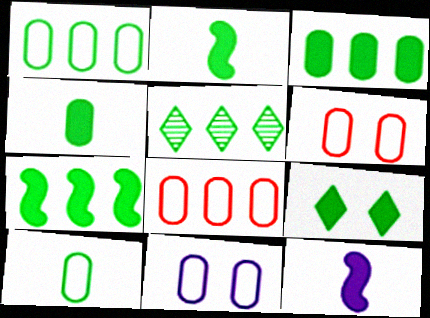[[1, 5, 7], 
[2, 3, 9], 
[4, 7, 9], 
[5, 6, 12], 
[8, 10, 11]]